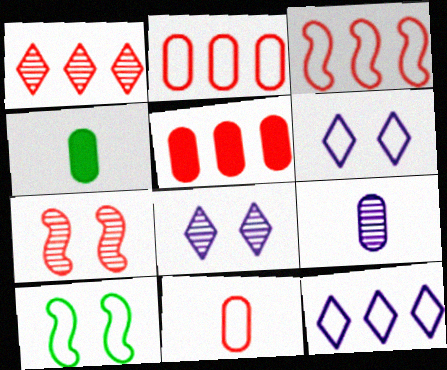[[1, 3, 5], 
[3, 4, 8], 
[4, 7, 12], 
[4, 9, 11], 
[10, 11, 12]]